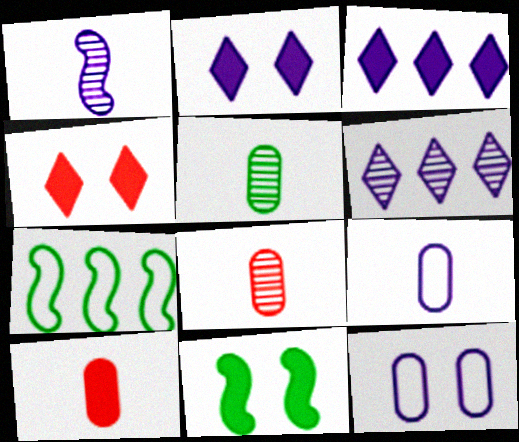[[1, 3, 12], 
[2, 7, 8], 
[3, 10, 11], 
[5, 9, 10]]